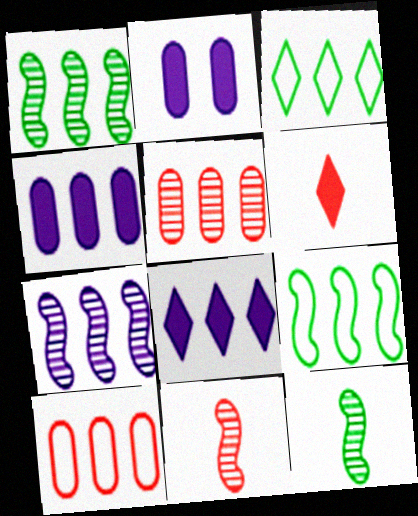[[1, 8, 10], 
[2, 3, 11], 
[5, 8, 9]]